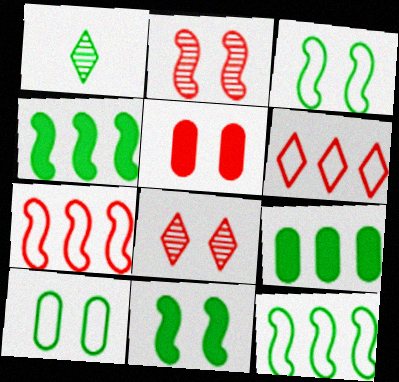[[1, 3, 9], 
[1, 4, 10]]